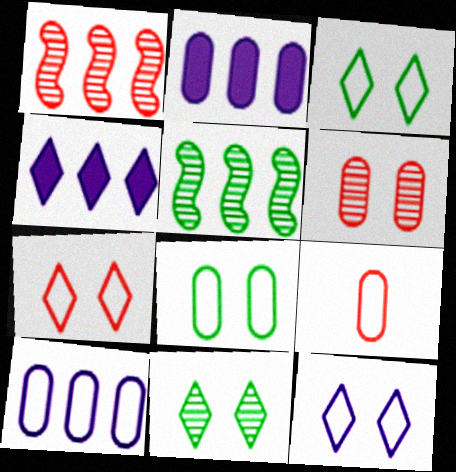[[3, 7, 12], 
[8, 9, 10]]